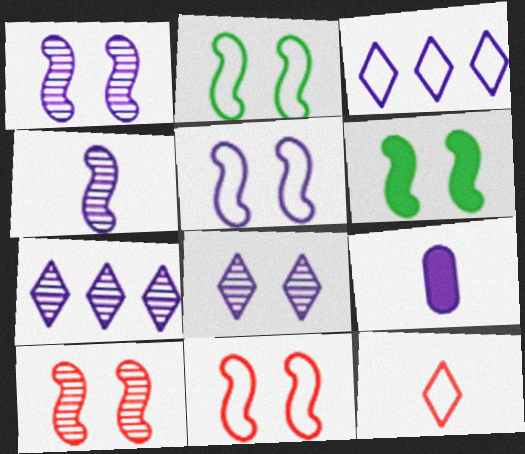[[1, 3, 9], 
[1, 6, 11], 
[2, 5, 11], 
[5, 6, 10], 
[5, 7, 9]]